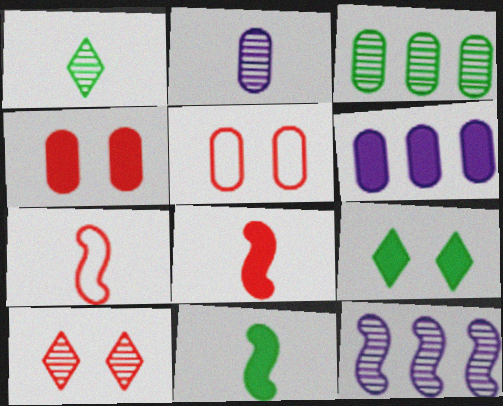[[6, 8, 9]]